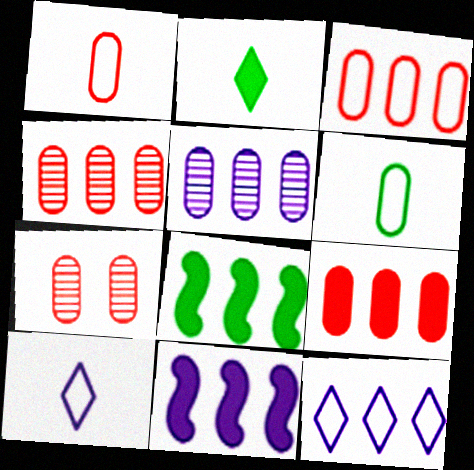[[1, 7, 9], 
[3, 4, 9], 
[4, 8, 12], 
[5, 11, 12], 
[7, 8, 10]]